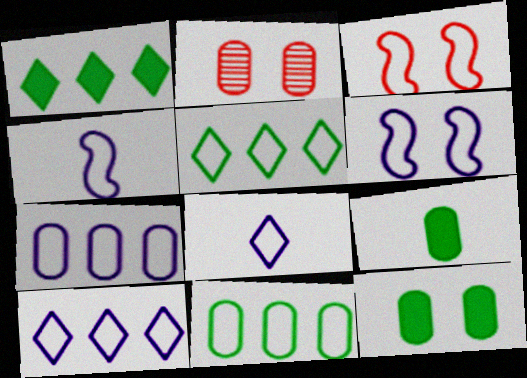[[1, 2, 4], 
[2, 7, 9], 
[3, 8, 11], 
[6, 7, 8]]